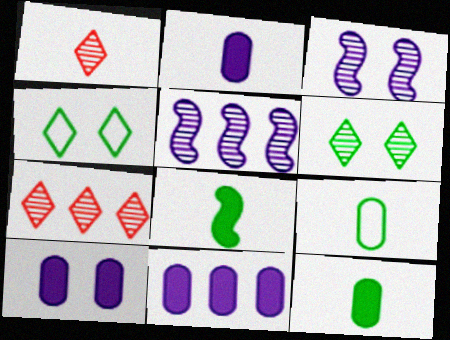[[2, 10, 11]]